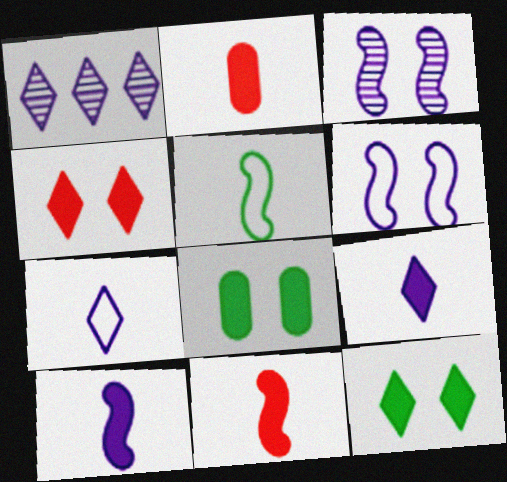[]